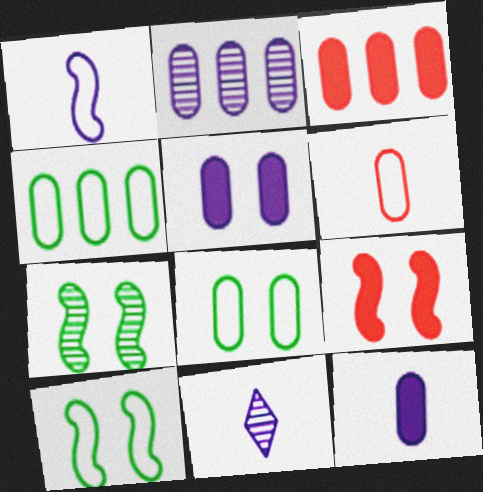[[1, 11, 12], 
[2, 3, 4], 
[3, 10, 11], 
[4, 9, 11]]